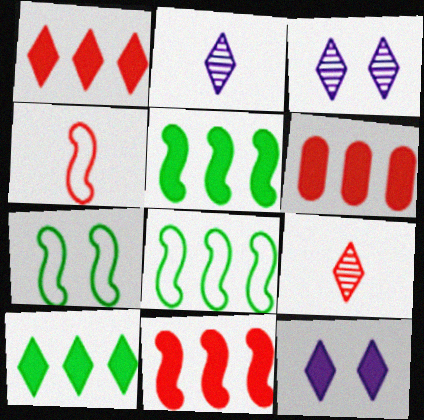[[1, 6, 11], 
[2, 6, 7]]